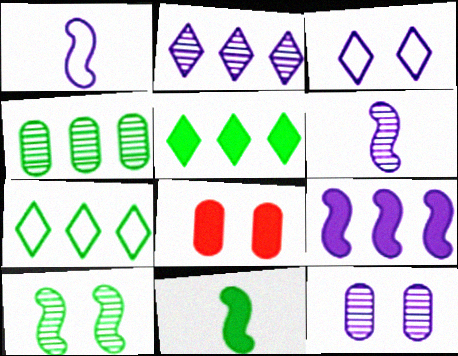[[2, 6, 12], 
[3, 8, 10], 
[6, 7, 8]]